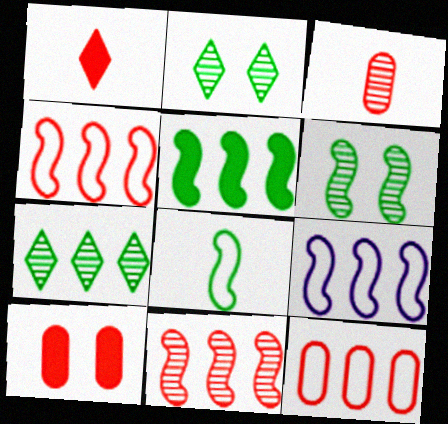[[3, 10, 12], 
[5, 6, 8], 
[5, 9, 11]]